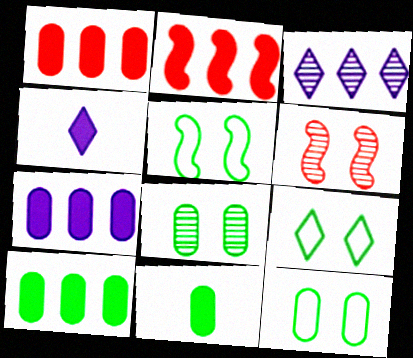[[1, 7, 10], 
[5, 9, 12]]